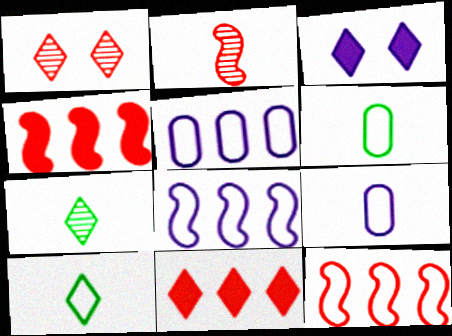[]